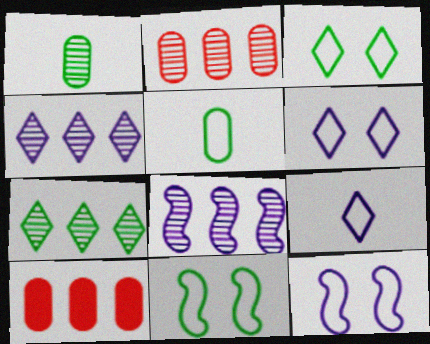[[2, 7, 8]]